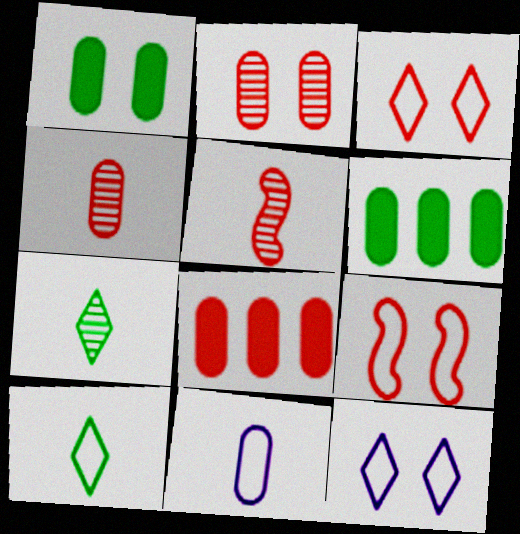[[2, 6, 11], 
[3, 5, 8], 
[5, 6, 12]]